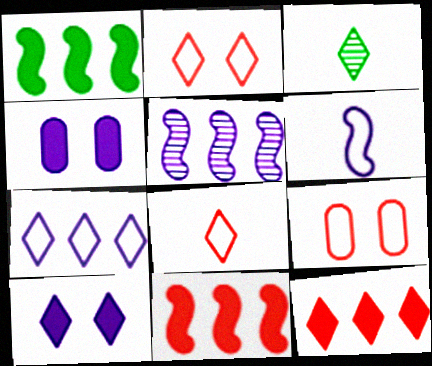[]